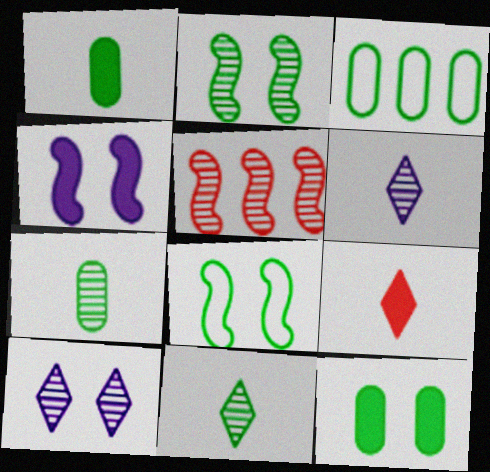[[3, 7, 12], 
[5, 7, 10]]